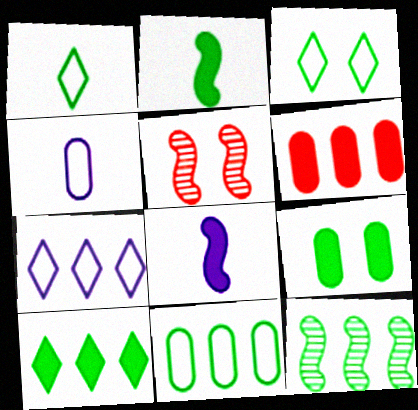[[1, 9, 12], 
[2, 9, 10], 
[4, 5, 10], 
[6, 7, 12], 
[10, 11, 12]]